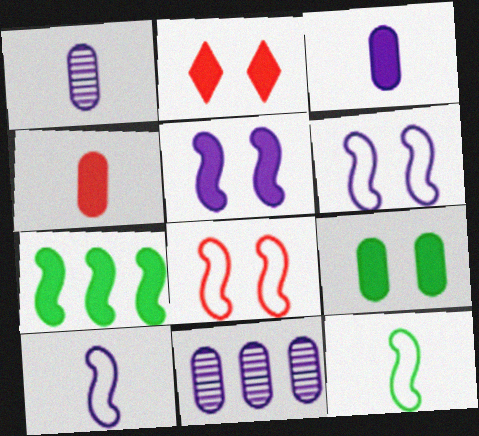[[2, 3, 7], 
[2, 5, 9], 
[2, 11, 12]]